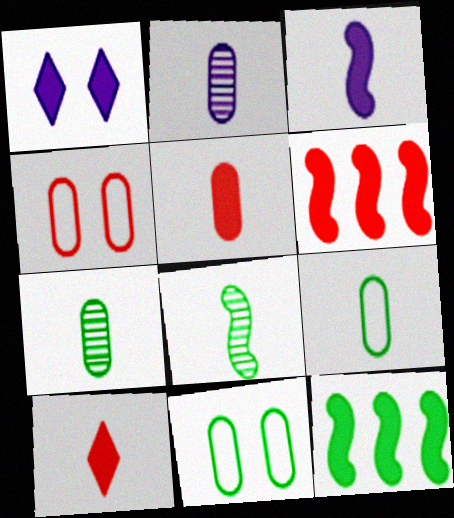[[1, 5, 12], 
[2, 5, 9]]